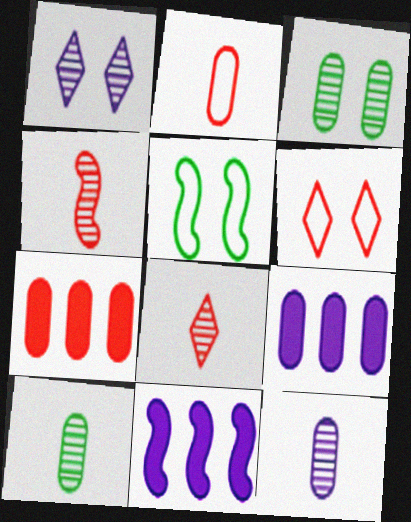[[2, 3, 9], 
[4, 5, 11], 
[4, 6, 7], 
[5, 8, 9], 
[6, 10, 11]]